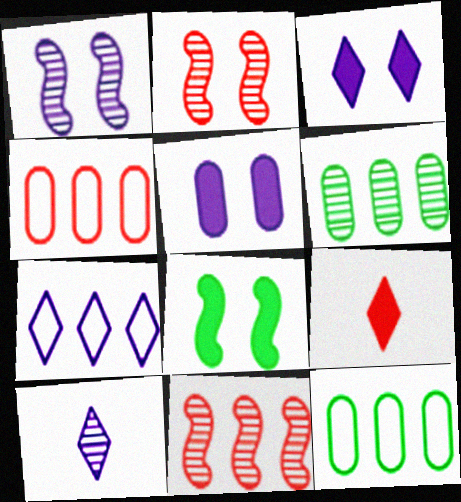[[1, 9, 12], 
[2, 4, 9], 
[2, 6, 10], 
[3, 7, 10], 
[4, 8, 10]]